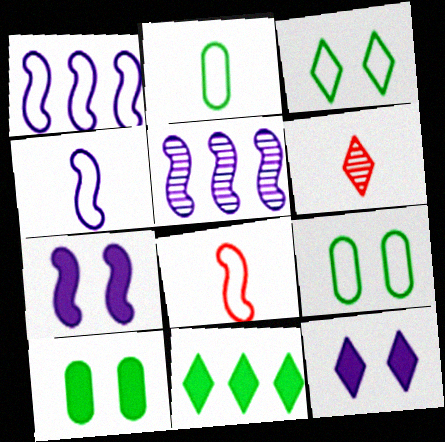[[1, 6, 10], 
[4, 5, 7]]